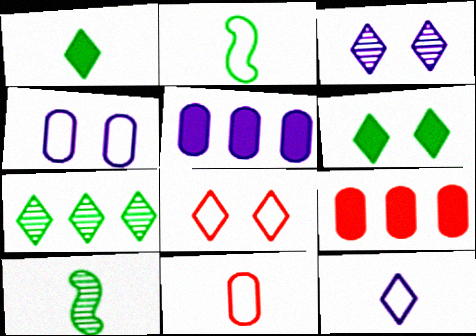[[2, 3, 9], 
[2, 11, 12], 
[3, 6, 8], 
[5, 8, 10]]